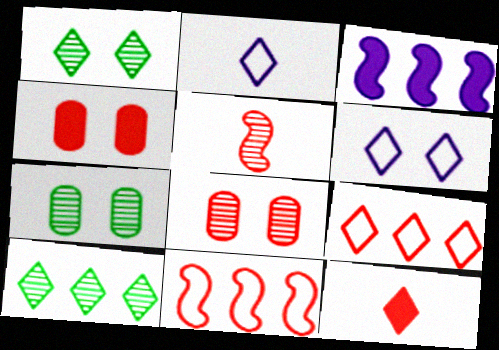[[4, 5, 9], 
[6, 10, 12], 
[8, 11, 12]]